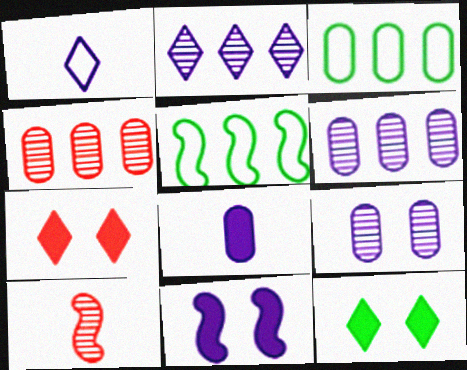[[1, 6, 11], 
[5, 10, 11]]